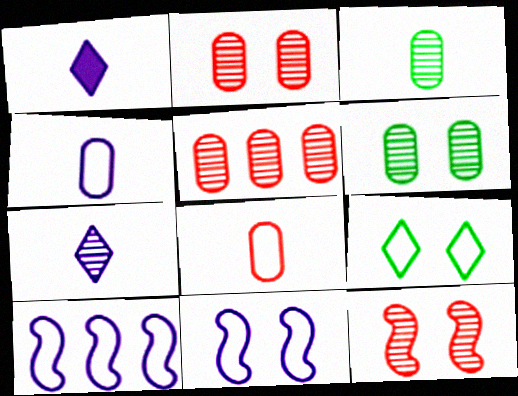[[8, 9, 10]]